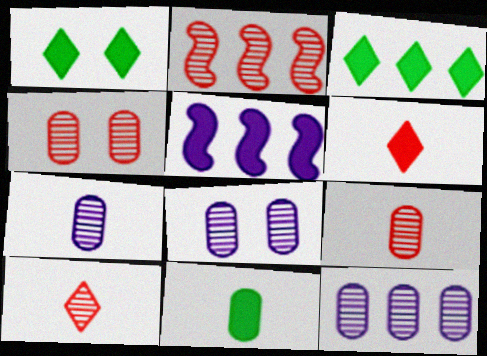[[2, 4, 10], 
[7, 8, 12]]